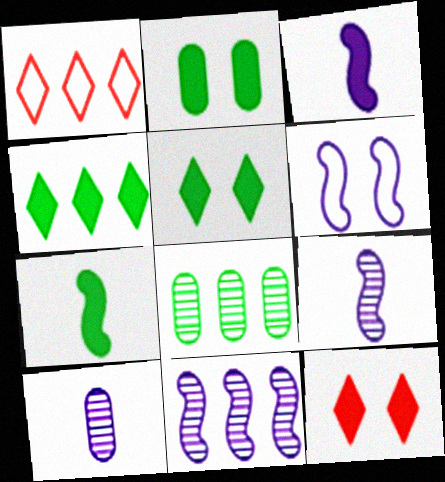[[1, 2, 9], 
[2, 4, 7], 
[3, 6, 11]]